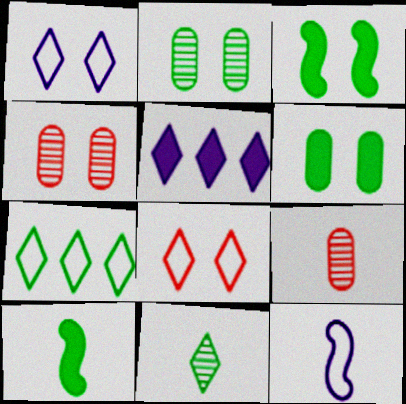[[1, 3, 4], 
[2, 7, 10], 
[5, 8, 11]]